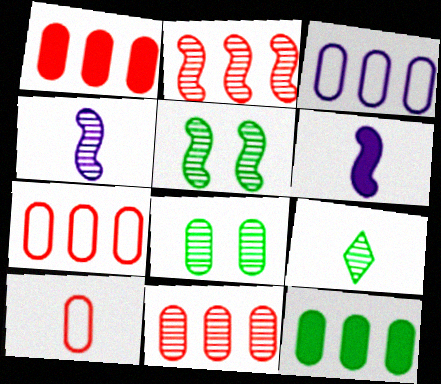[[1, 7, 11], 
[2, 4, 5], 
[3, 11, 12], 
[6, 9, 10]]